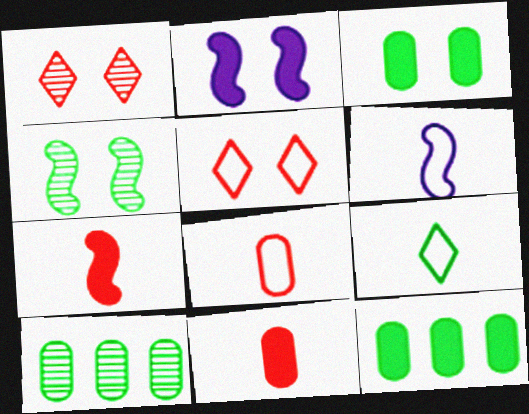[[1, 6, 12], 
[4, 9, 12], 
[6, 8, 9]]